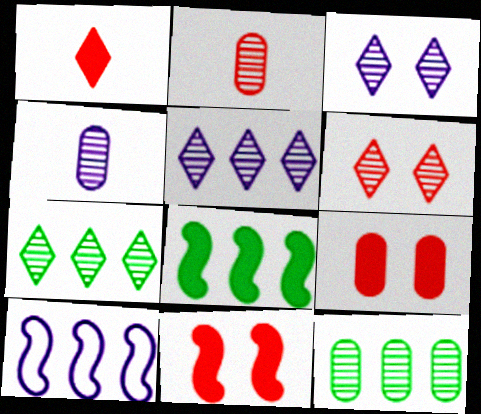[]